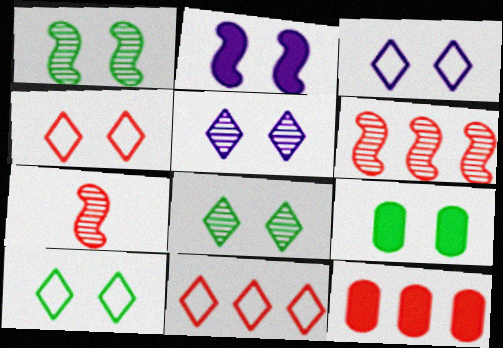[[1, 9, 10], 
[3, 4, 10], 
[4, 7, 12], 
[6, 11, 12]]